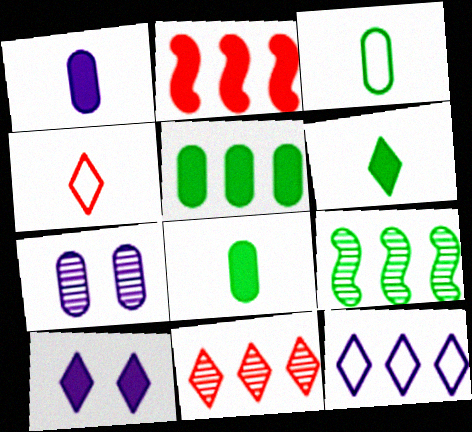[[2, 8, 10]]